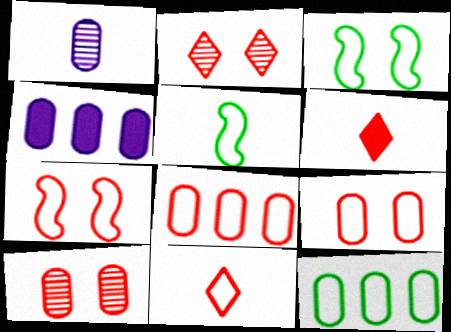[[1, 5, 6], 
[2, 4, 5], 
[7, 8, 11]]